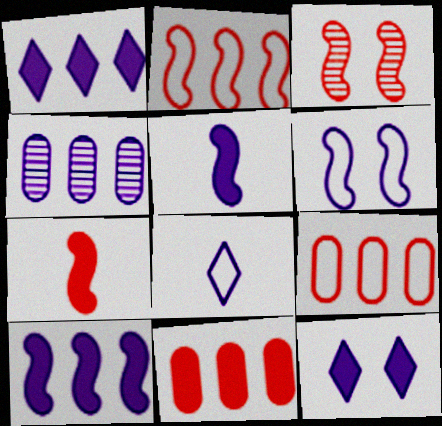[[2, 3, 7]]